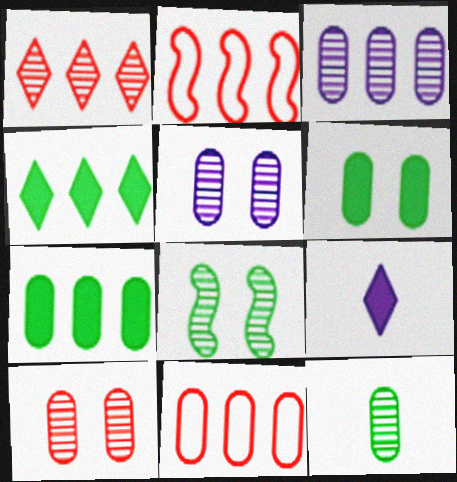[[2, 3, 4], 
[3, 7, 11], 
[3, 10, 12], 
[8, 9, 11]]